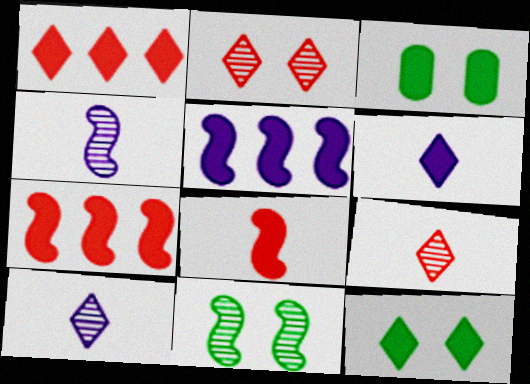[[1, 6, 12], 
[3, 6, 7]]